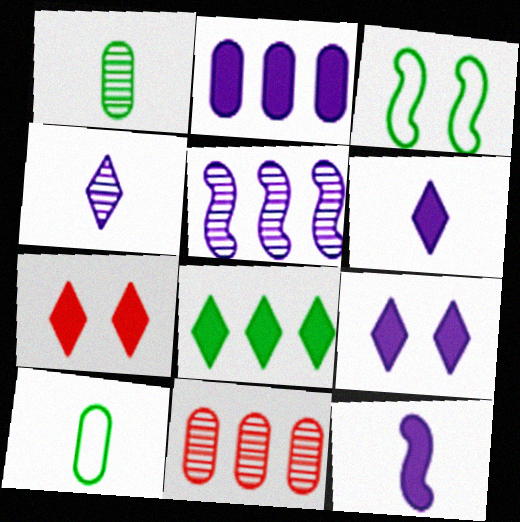[[1, 3, 8], 
[2, 9, 12], 
[3, 6, 11], 
[5, 7, 10], 
[6, 7, 8]]